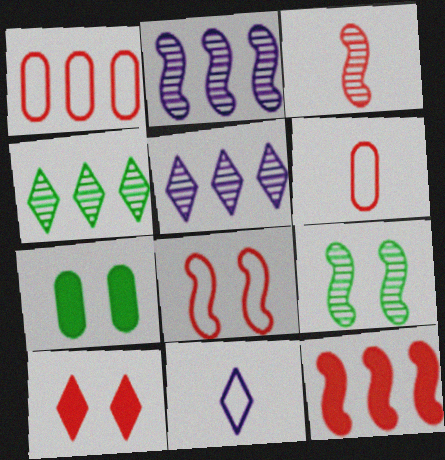[[1, 3, 10], 
[2, 3, 9], 
[3, 8, 12], 
[4, 10, 11]]